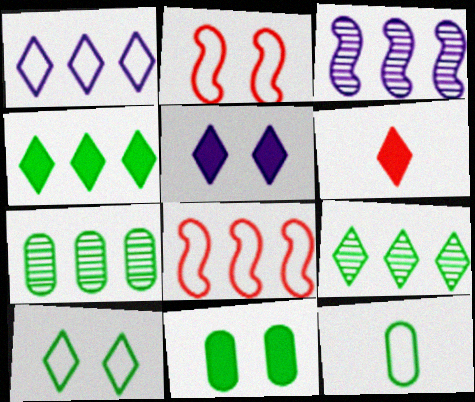[[1, 2, 12], 
[4, 5, 6], 
[7, 11, 12]]